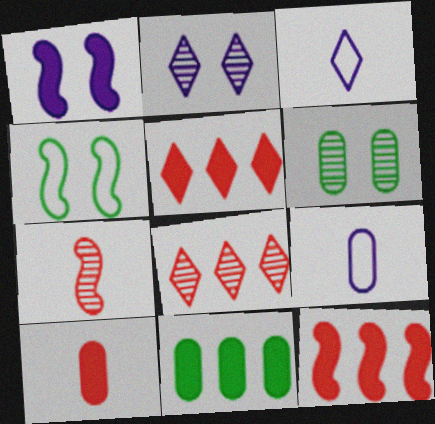[[3, 6, 12]]